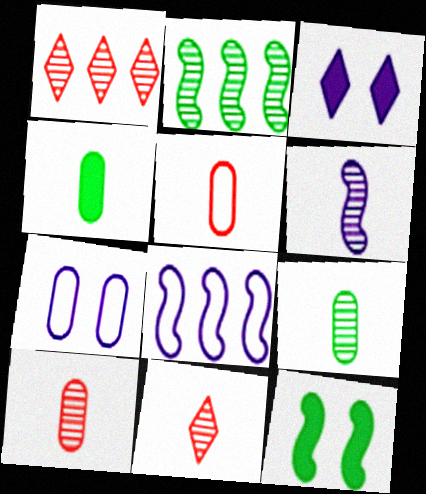[[2, 3, 5], 
[6, 9, 11]]